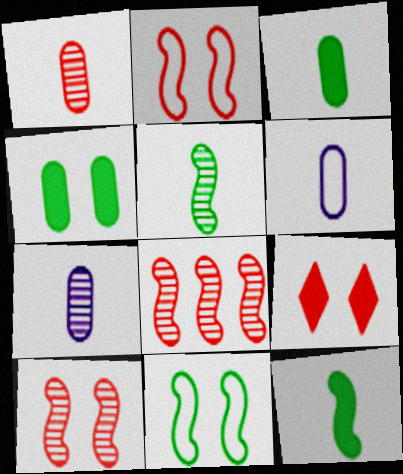[[1, 3, 6]]